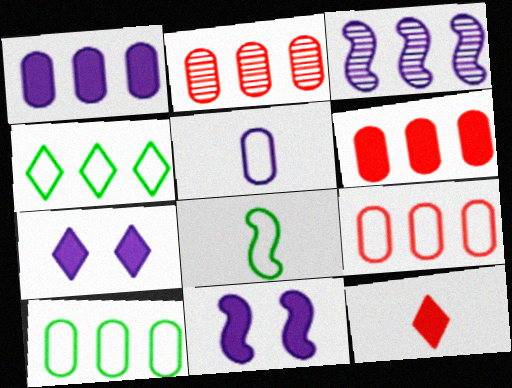[[1, 2, 10], 
[2, 6, 9], 
[2, 7, 8], 
[3, 4, 6], 
[3, 5, 7]]